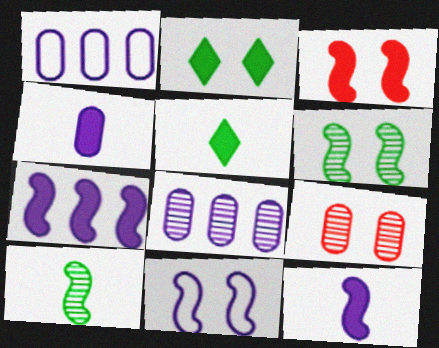[[2, 9, 11], 
[3, 6, 11]]